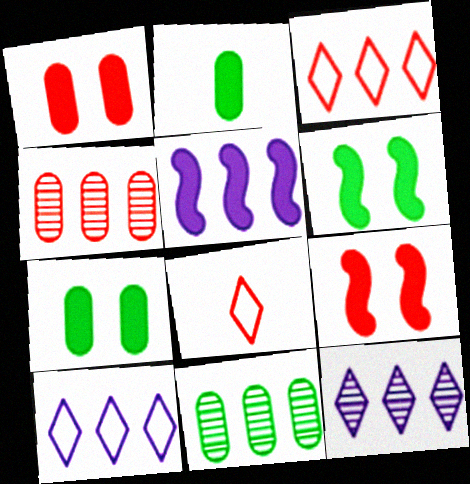[[3, 5, 11], 
[4, 8, 9]]